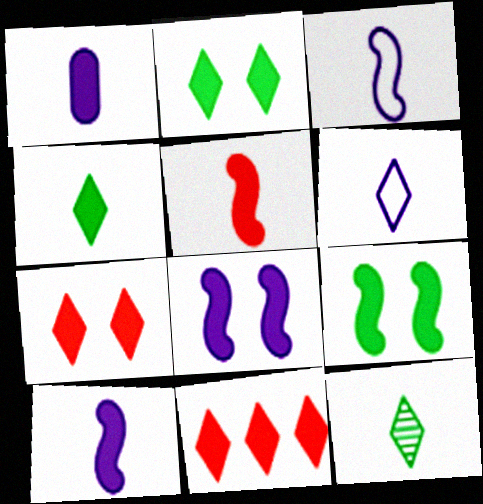[[1, 4, 5], 
[1, 9, 11]]